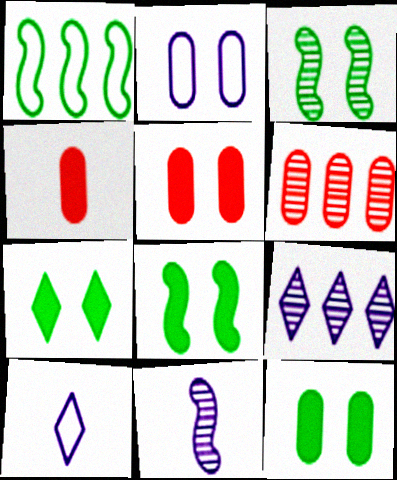[[6, 8, 10], 
[7, 8, 12]]